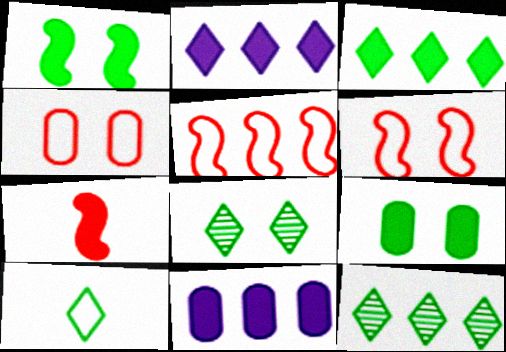[[2, 7, 9], 
[3, 8, 10], 
[5, 11, 12]]